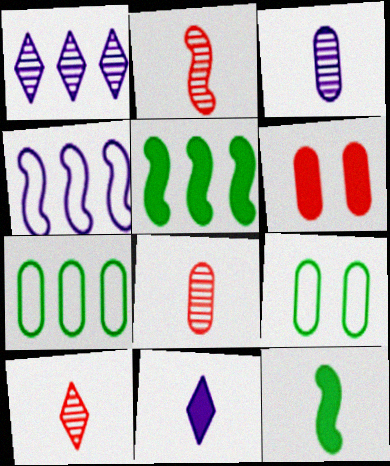[[2, 8, 10], 
[3, 6, 7], 
[5, 6, 11]]